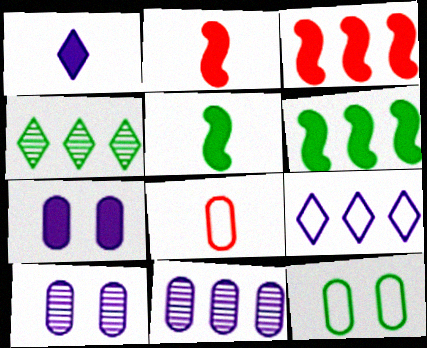[[4, 5, 12]]